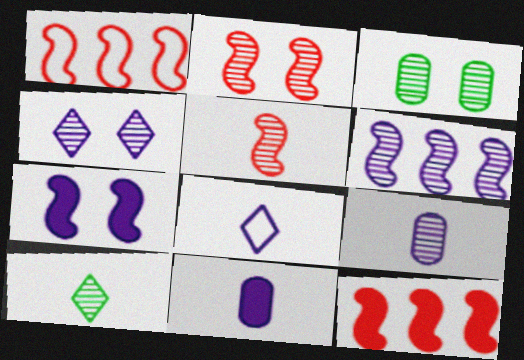[[2, 3, 4], 
[3, 8, 12], 
[4, 6, 9], 
[5, 9, 10]]